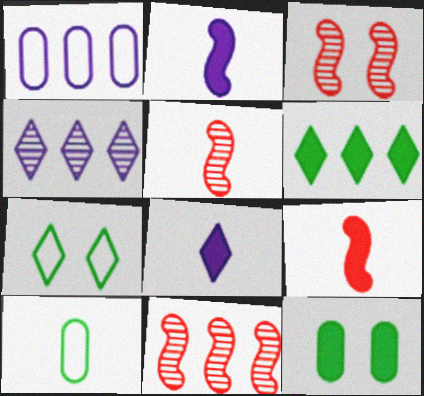[[1, 6, 11], 
[3, 5, 11], 
[5, 8, 10]]